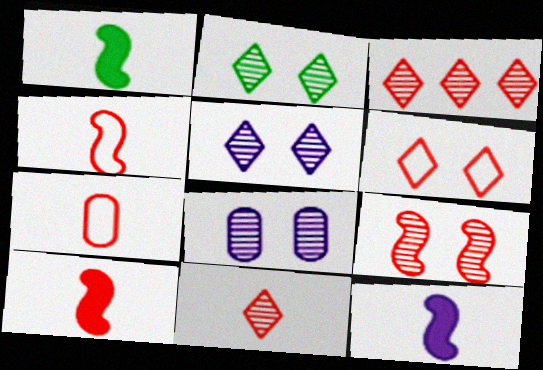[[1, 10, 12], 
[2, 8, 9], 
[7, 10, 11]]